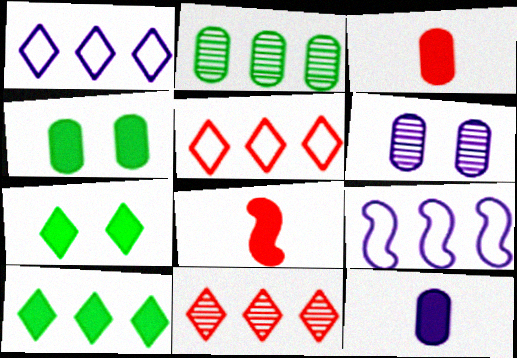[[1, 10, 11]]